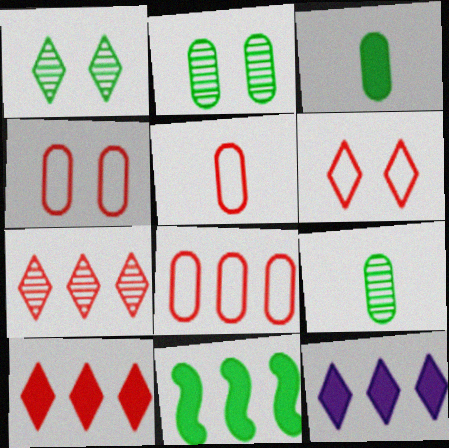[[4, 5, 8]]